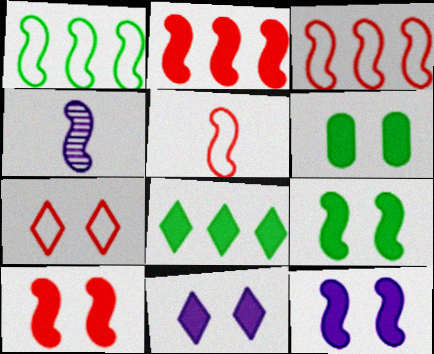[[1, 4, 10], 
[3, 4, 9], 
[6, 10, 11], 
[9, 10, 12]]